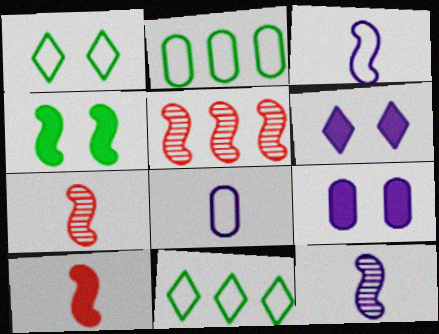[[2, 6, 7], 
[3, 4, 5], 
[7, 9, 11]]